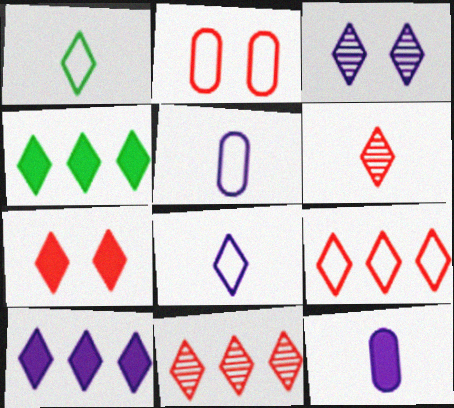[[3, 8, 10], 
[6, 7, 9]]